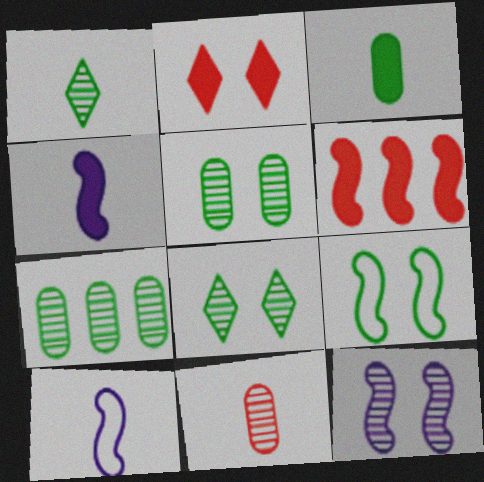[[2, 7, 10]]